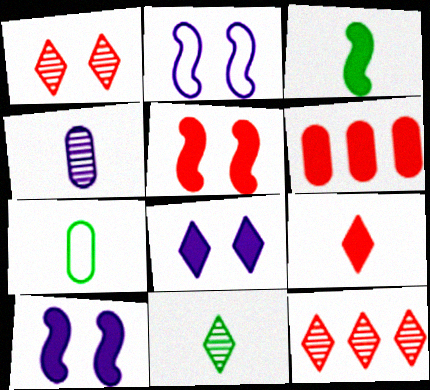[[2, 6, 11], 
[3, 6, 8], 
[3, 7, 11], 
[5, 6, 9], 
[7, 10, 12]]